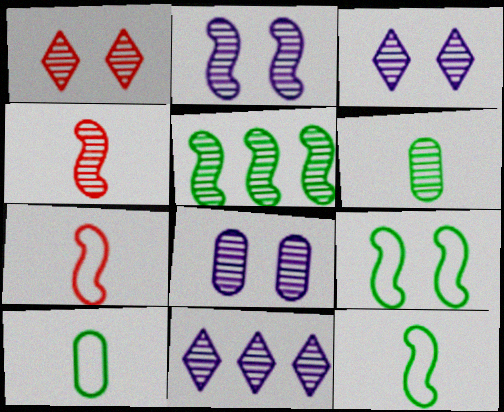[[2, 3, 8], 
[2, 4, 5]]